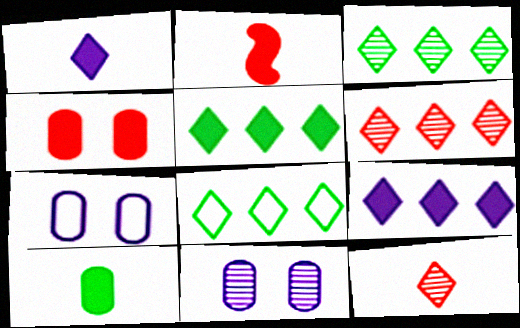[[1, 2, 10], 
[2, 3, 7], 
[2, 8, 11], 
[3, 5, 8], 
[6, 8, 9]]